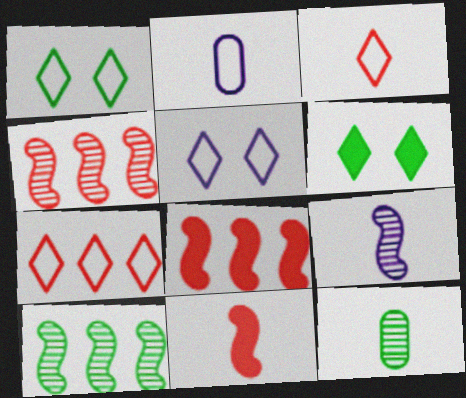[[2, 4, 6], 
[5, 8, 12]]